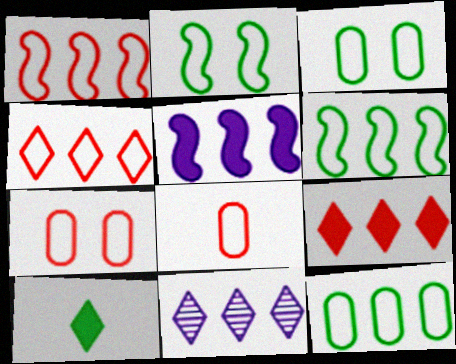[]